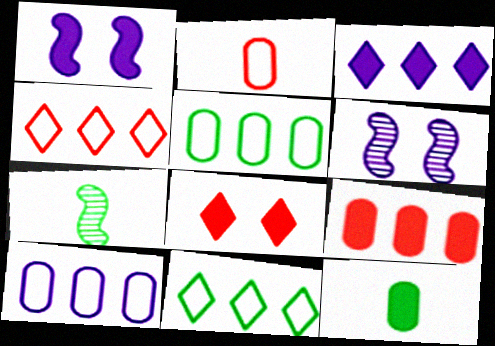[[4, 6, 12], 
[7, 8, 10]]